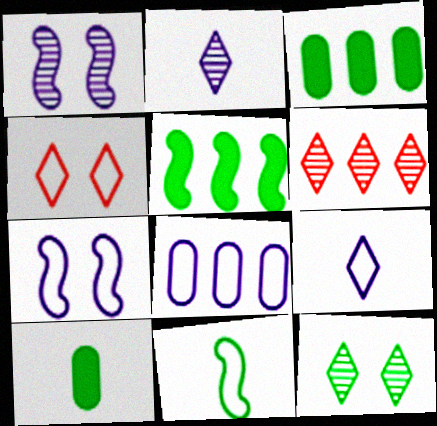[[2, 6, 12], 
[3, 11, 12], 
[4, 8, 11], 
[5, 6, 8], 
[6, 7, 10], 
[7, 8, 9]]